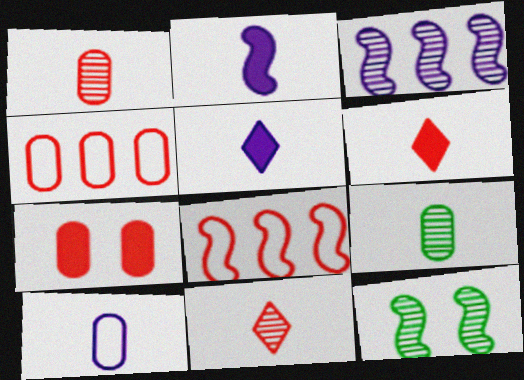[[1, 4, 7], 
[2, 8, 12], 
[4, 5, 12], 
[7, 8, 11]]